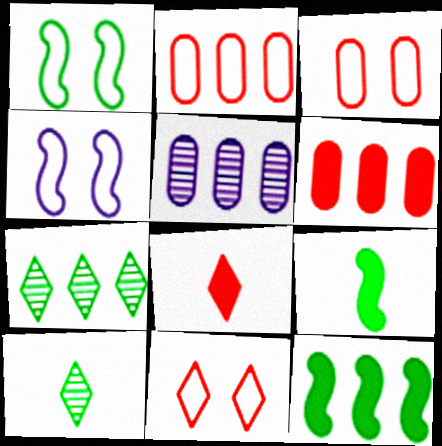[[1, 5, 8], 
[4, 6, 10], 
[5, 9, 11]]